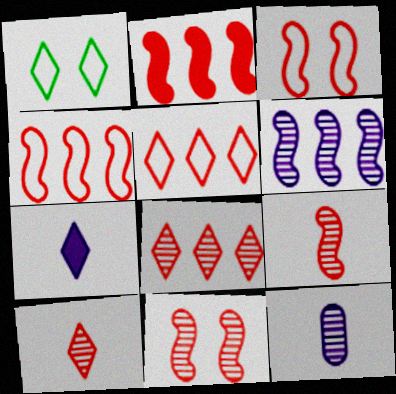[[1, 2, 12], 
[1, 7, 8], 
[2, 3, 9]]